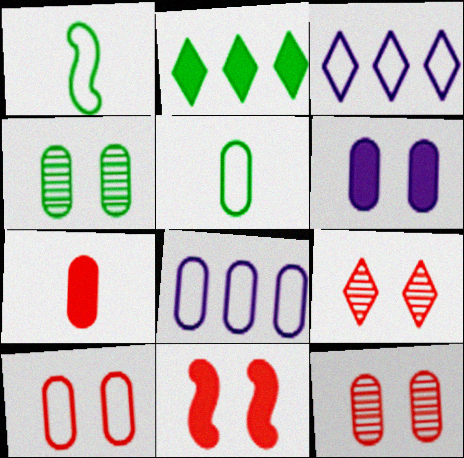[[1, 2, 4], 
[1, 3, 10], 
[4, 6, 10], 
[4, 7, 8], 
[5, 8, 10], 
[9, 10, 11]]